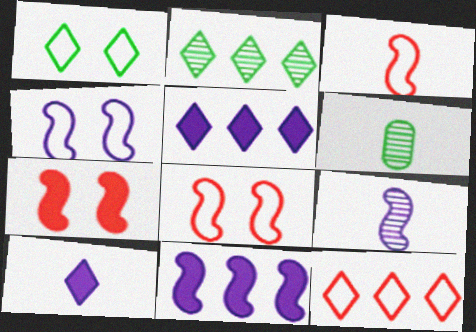[[2, 5, 12], 
[3, 6, 10], 
[4, 9, 11], 
[5, 6, 8]]